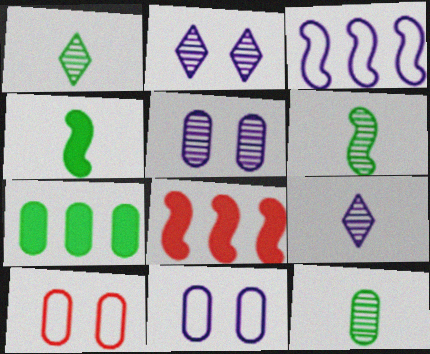[[1, 6, 12], 
[1, 8, 11]]